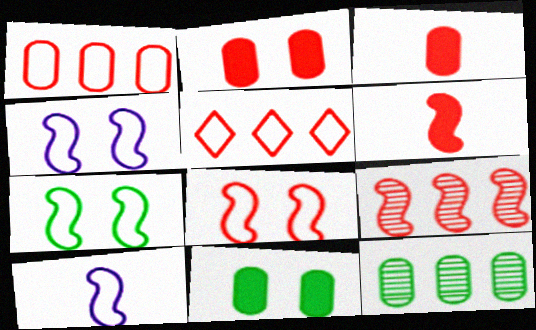[[4, 7, 8], 
[6, 8, 9]]